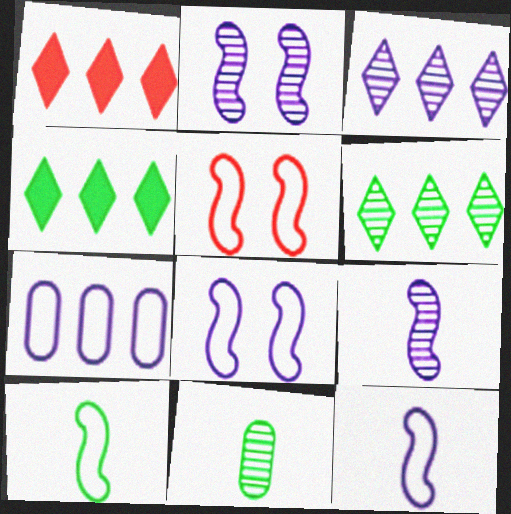[[1, 8, 11]]